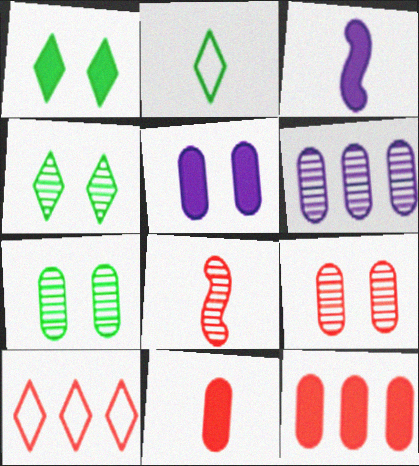[[1, 3, 12], 
[3, 7, 10], 
[4, 6, 8]]